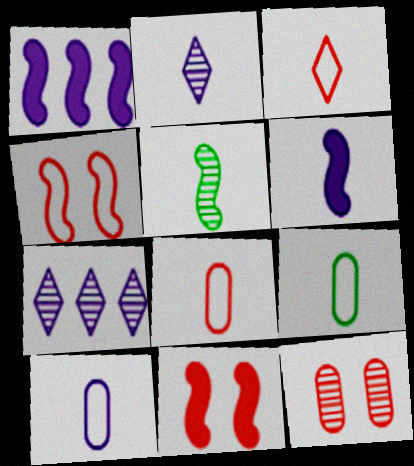[[1, 4, 5], 
[2, 6, 10], 
[5, 7, 12], 
[7, 9, 11], 
[8, 9, 10]]